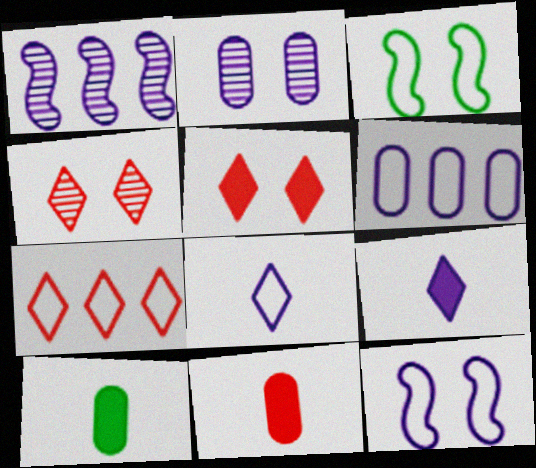[[2, 3, 5], 
[6, 8, 12]]